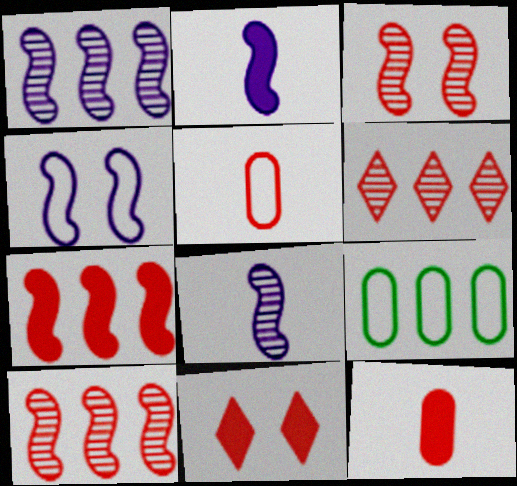[[1, 2, 4], 
[5, 10, 11], 
[7, 11, 12], 
[8, 9, 11]]